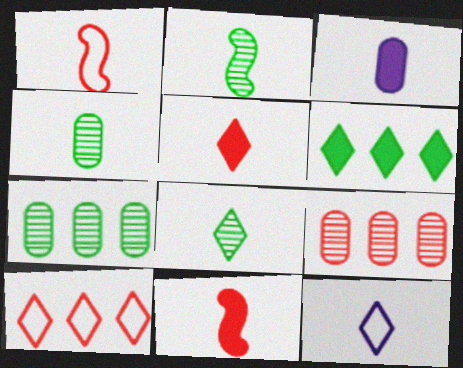[[1, 3, 8], 
[2, 4, 8], 
[4, 11, 12], 
[5, 8, 12]]